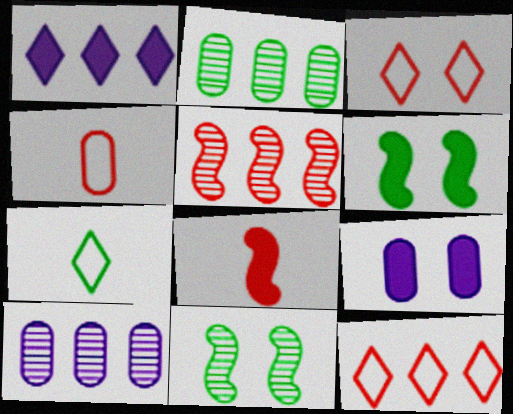[[1, 4, 11], 
[2, 4, 9], 
[2, 6, 7], 
[3, 9, 11], 
[5, 7, 9]]